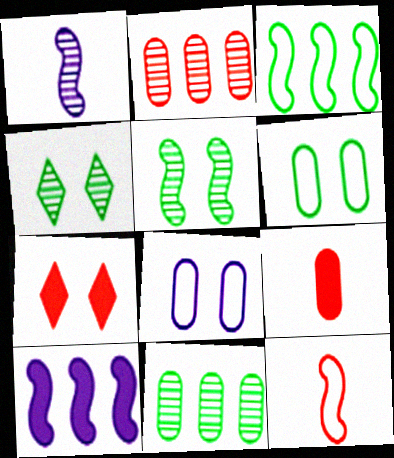[[1, 2, 4], 
[2, 7, 12], 
[5, 7, 8], 
[5, 10, 12], 
[8, 9, 11]]